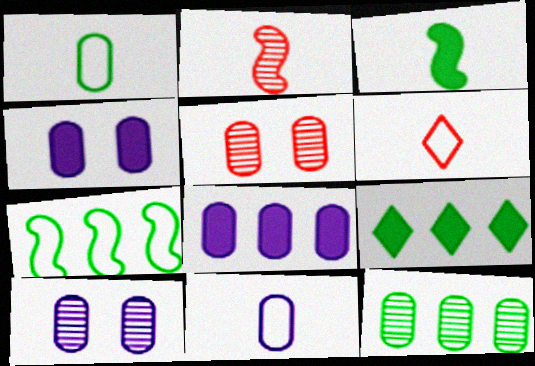[[1, 5, 8], 
[7, 9, 12], 
[8, 10, 11]]